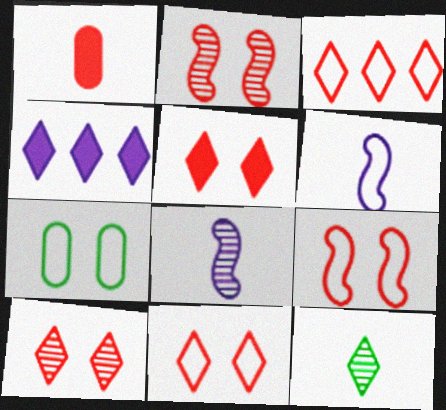[[1, 2, 3], 
[1, 6, 12], 
[3, 6, 7], 
[4, 11, 12], 
[5, 10, 11]]